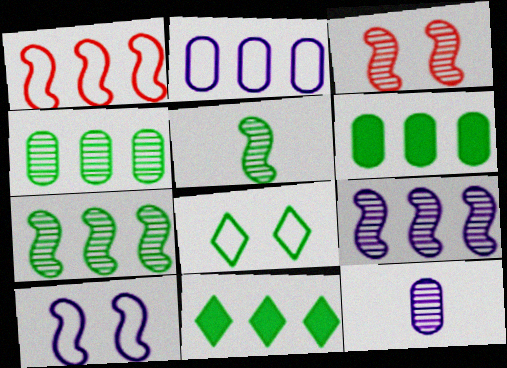[[3, 5, 9], 
[5, 6, 8]]